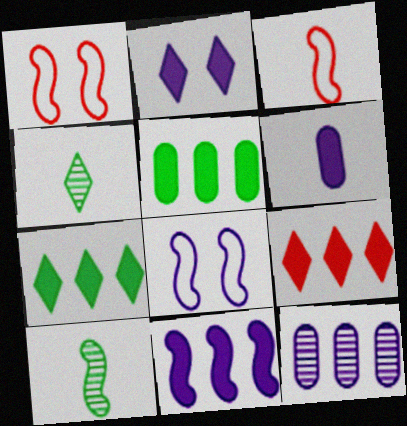[[1, 10, 11], 
[2, 6, 11], 
[3, 4, 6], 
[5, 9, 11]]